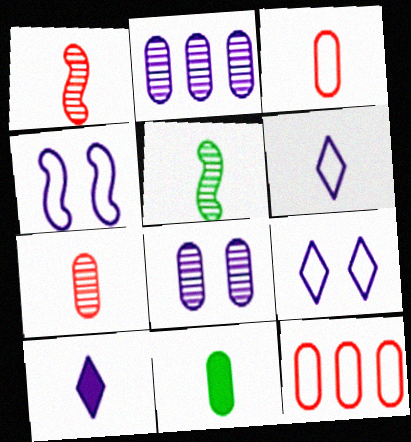[[1, 6, 11], 
[2, 4, 10], 
[3, 5, 10], 
[8, 11, 12]]